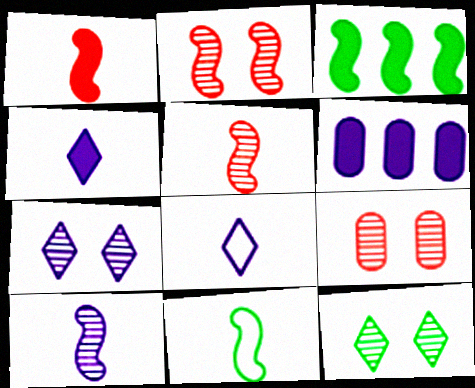[[1, 10, 11], 
[3, 8, 9]]